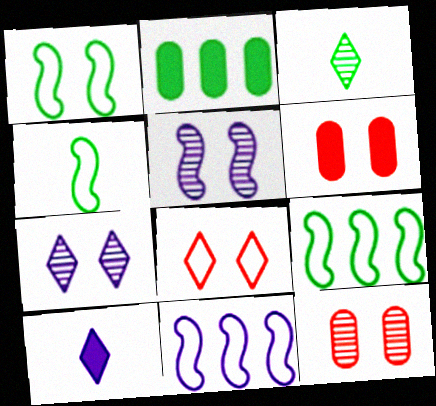[[1, 2, 3], 
[1, 4, 9], 
[1, 6, 7], 
[3, 6, 11], 
[9, 10, 12]]